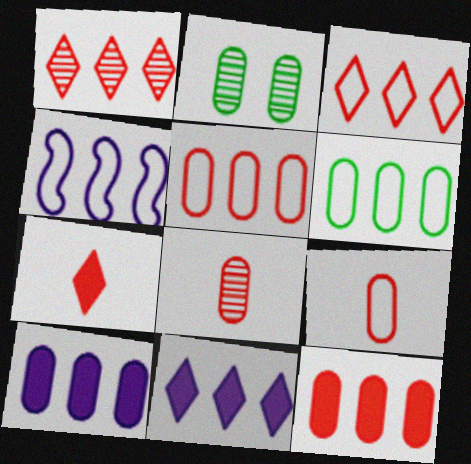[[2, 4, 7], 
[2, 9, 10], 
[3, 4, 6]]